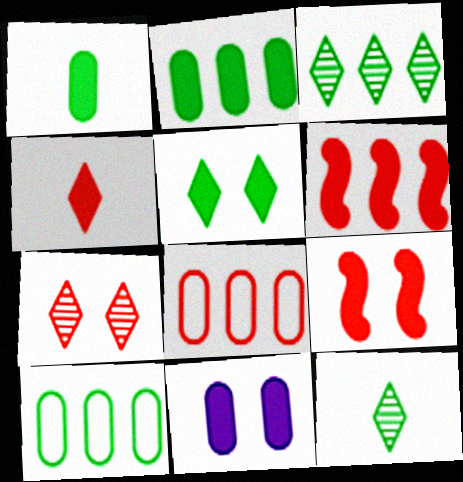[[5, 9, 11]]